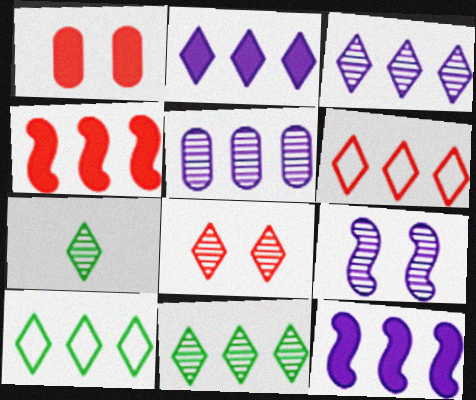[[2, 6, 11], 
[3, 7, 8], 
[4, 5, 10]]